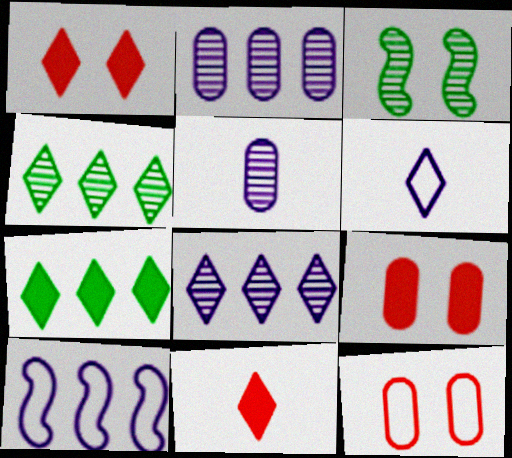[[1, 4, 6]]